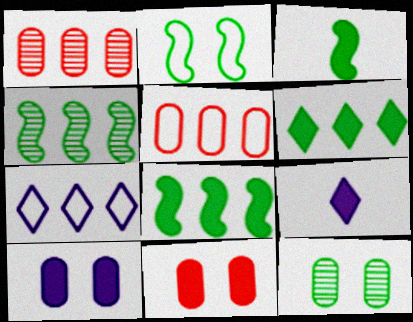[[1, 2, 9], 
[1, 7, 8], 
[2, 3, 4], 
[8, 9, 11]]